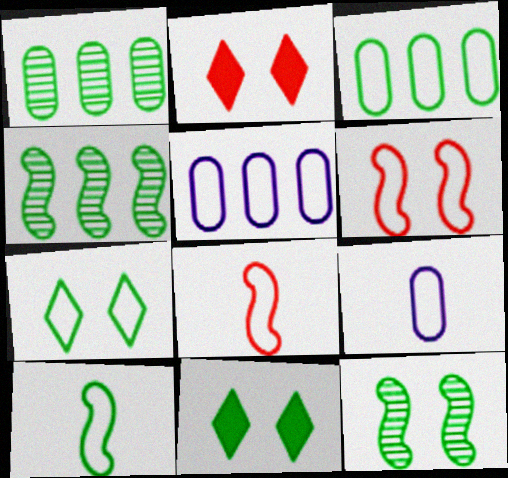[[1, 10, 11], 
[2, 4, 9], 
[3, 7, 10], 
[5, 7, 8]]